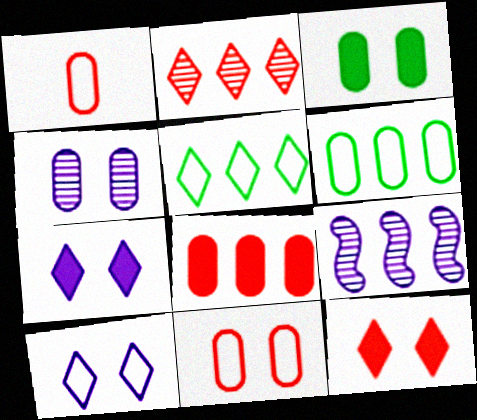[[3, 4, 11], 
[5, 8, 9]]